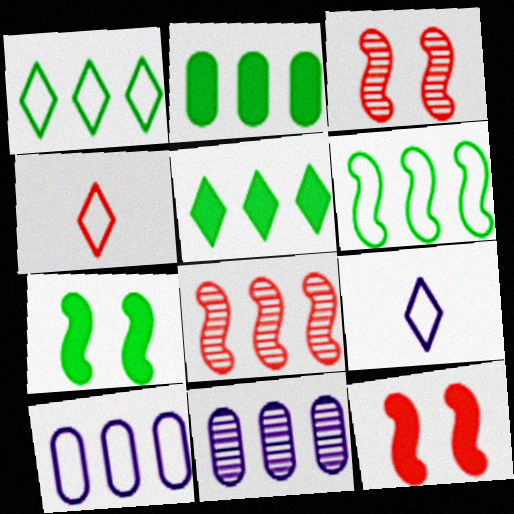[[2, 3, 9], 
[4, 7, 11], 
[5, 8, 10]]